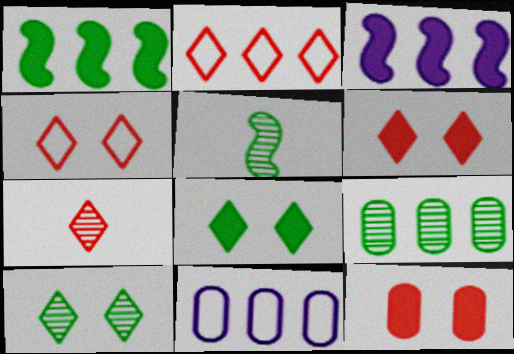[[2, 3, 9], 
[2, 6, 7], 
[5, 6, 11], 
[5, 9, 10]]